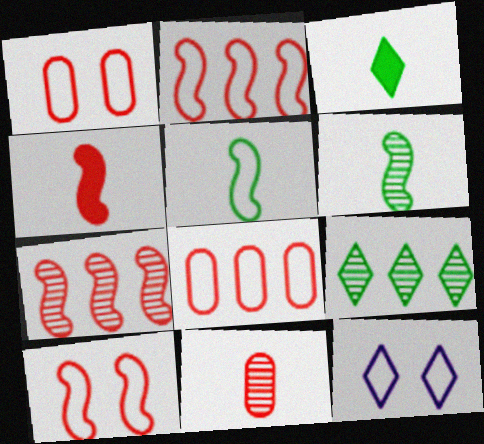[[4, 7, 10], 
[5, 8, 12]]